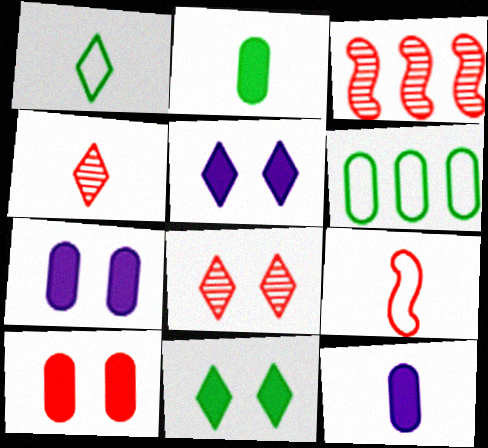[[1, 3, 7]]